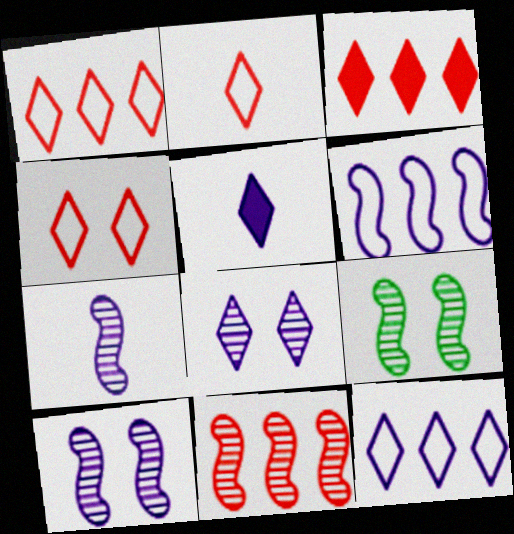[[1, 2, 4], 
[5, 8, 12], 
[7, 9, 11]]